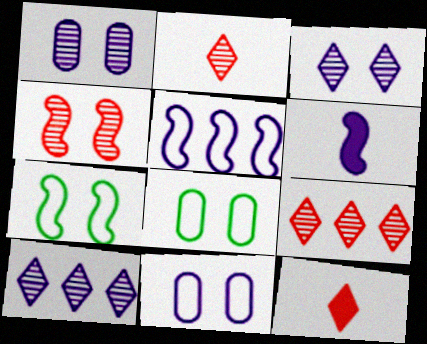[[6, 8, 9], 
[6, 10, 11]]